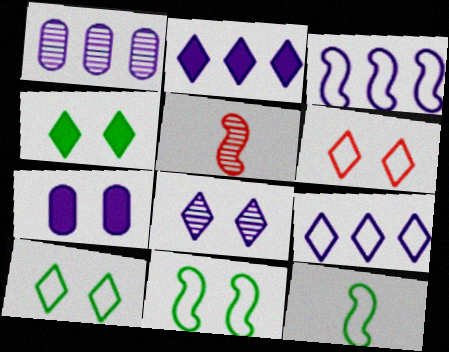[[1, 2, 3], 
[4, 6, 8]]